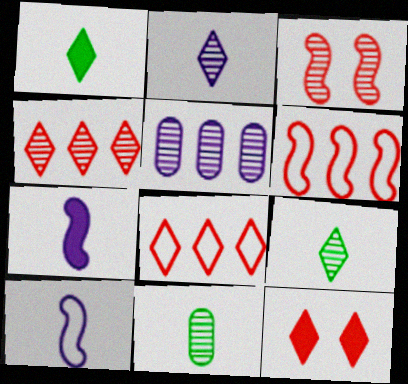[[3, 5, 9]]